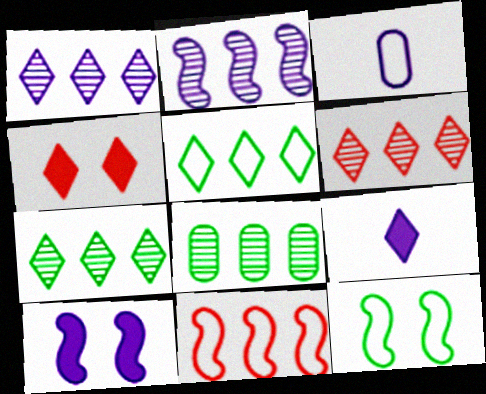[[1, 3, 10], 
[1, 6, 7], 
[2, 6, 8]]